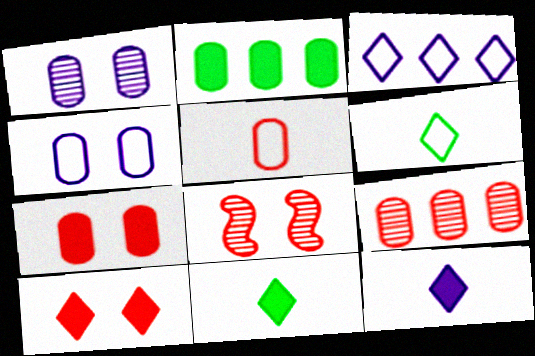[[1, 2, 5], 
[5, 7, 9]]